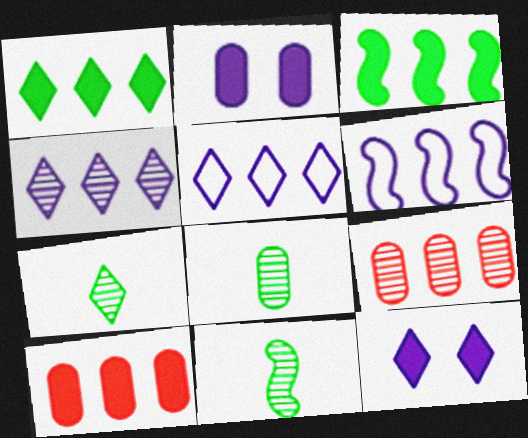[[1, 6, 9], 
[3, 5, 9], 
[7, 8, 11]]